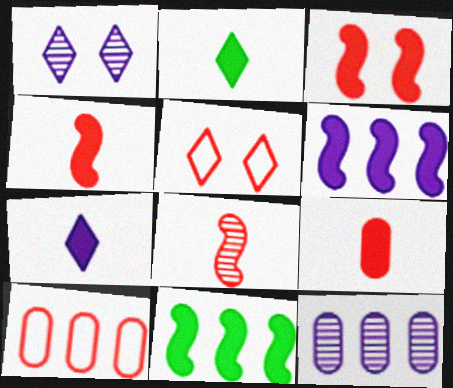[]